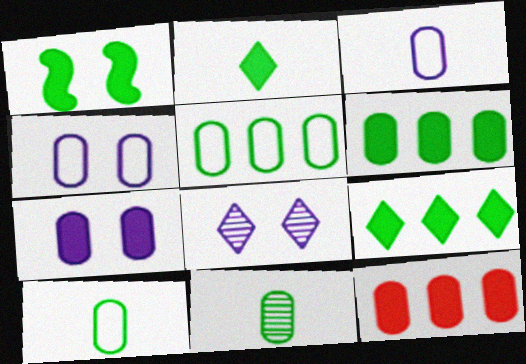[[1, 2, 6], 
[4, 11, 12]]